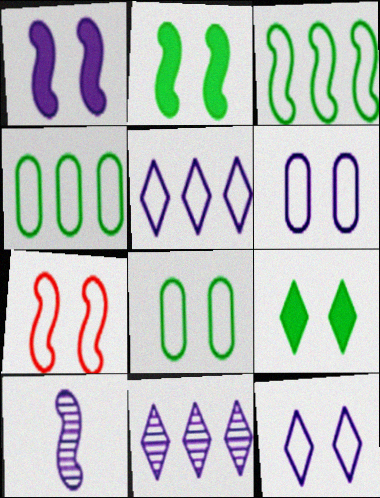[[7, 8, 12]]